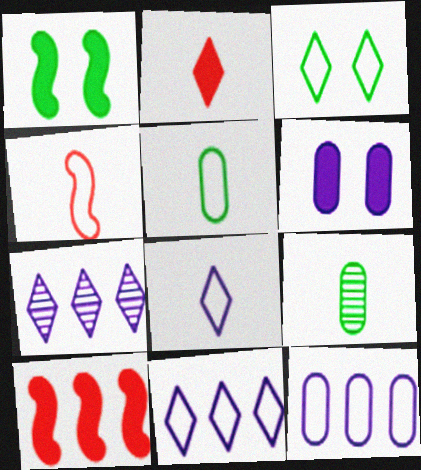[[2, 3, 7], 
[3, 4, 12], 
[4, 5, 8]]